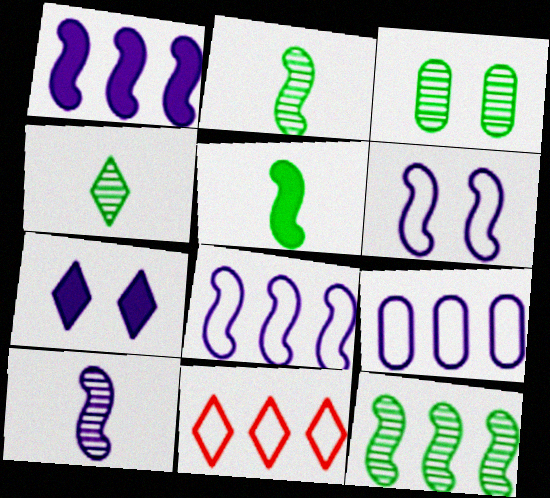[[1, 6, 10], 
[3, 4, 12], 
[4, 7, 11], 
[7, 9, 10]]